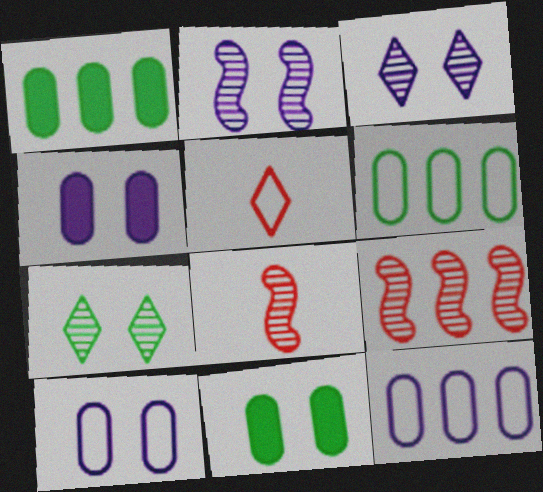[[1, 2, 5]]